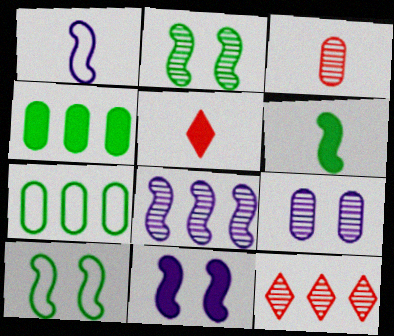[[1, 8, 11], 
[4, 5, 11]]